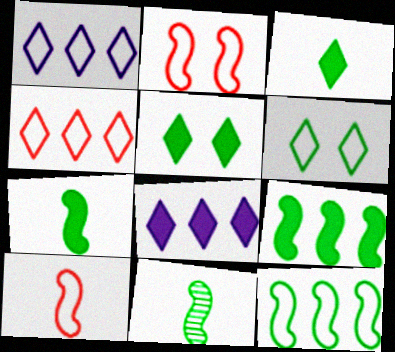[]